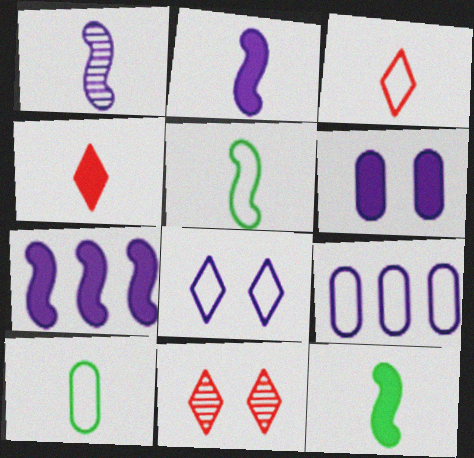[[1, 4, 10], 
[7, 10, 11], 
[9, 11, 12]]